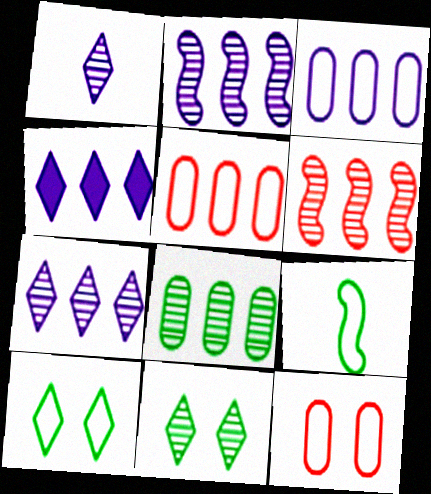[[2, 3, 4], 
[6, 7, 8]]